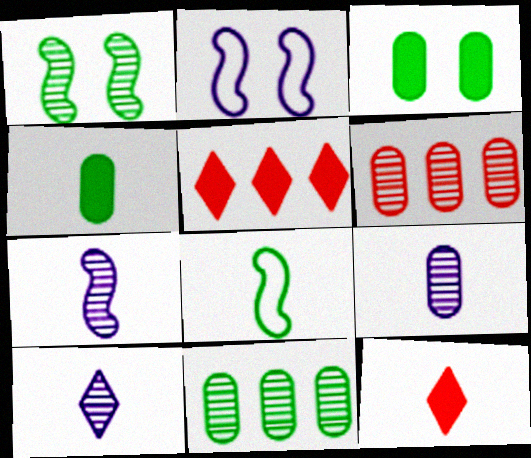[[1, 6, 10], 
[2, 11, 12], 
[7, 9, 10], 
[8, 9, 12]]